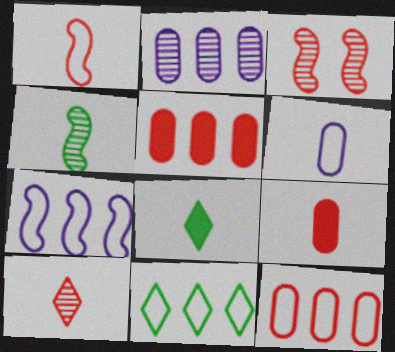[[1, 9, 10], 
[7, 11, 12]]